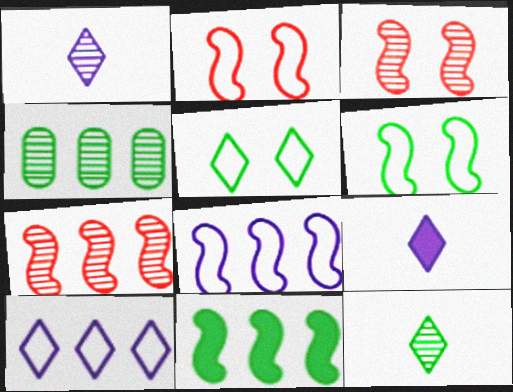[[1, 3, 4], 
[2, 4, 9], 
[7, 8, 11]]